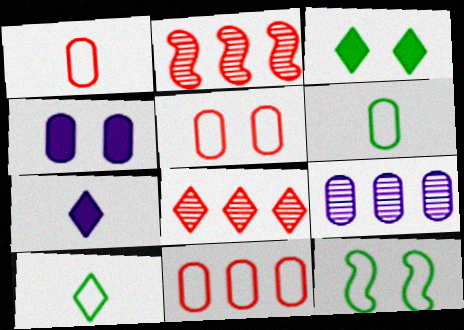[[1, 5, 11], 
[2, 4, 10]]